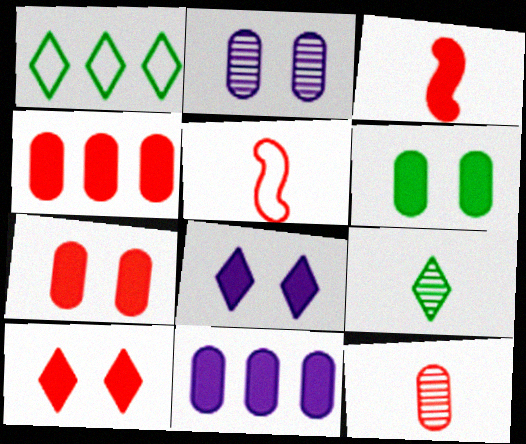[[1, 2, 3], 
[3, 4, 10]]